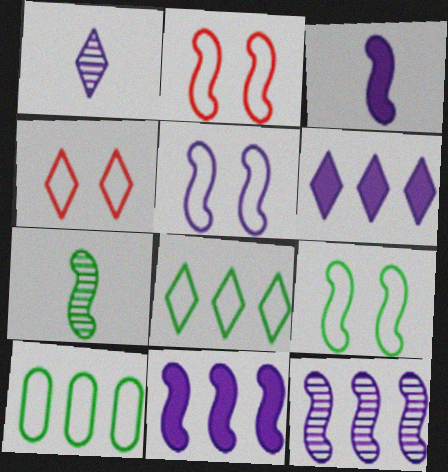[[2, 5, 9], 
[2, 7, 11], 
[3, 5, 12]]